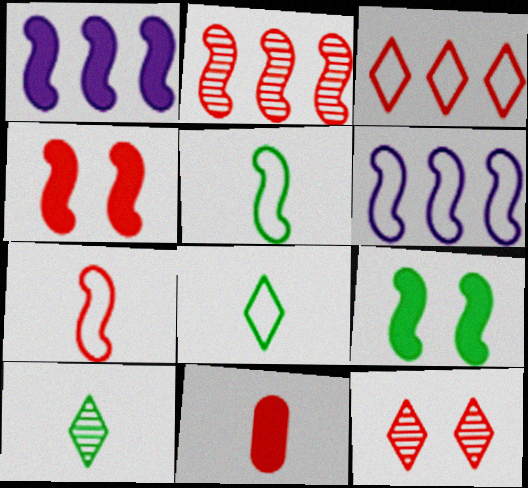[[2, 4, 7]]